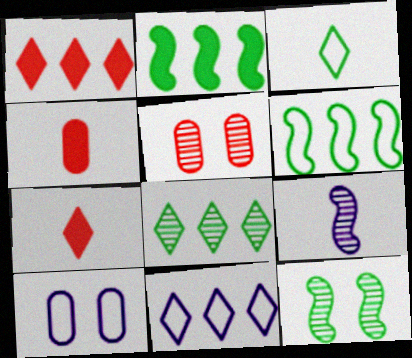[[1, 8, 11], 
[3, 4, 9], 
[4, 11, 12], 
[5, 8, 9]]